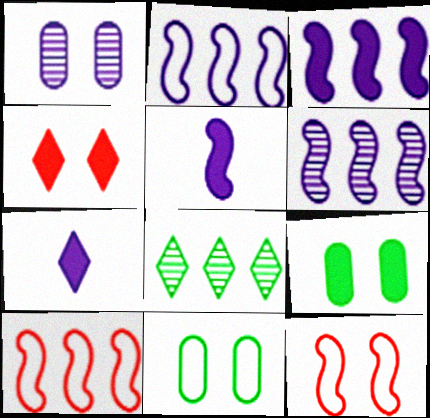[[1, 2, 7], 
[2, 3, 6]]